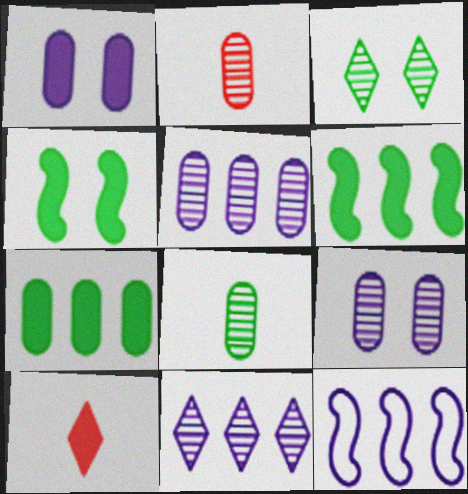[[1, 6, 10]]